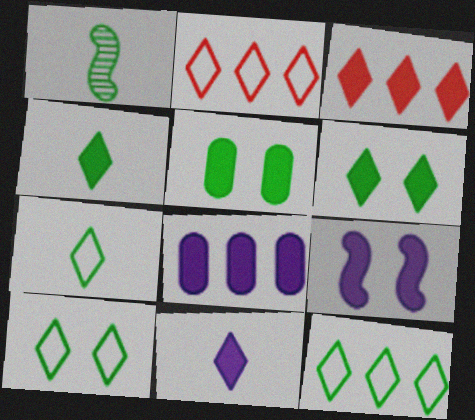[[1, 5, 12], 
[3, 6, 11], 
[7, 10, 12], 
[8, 9, 11]]